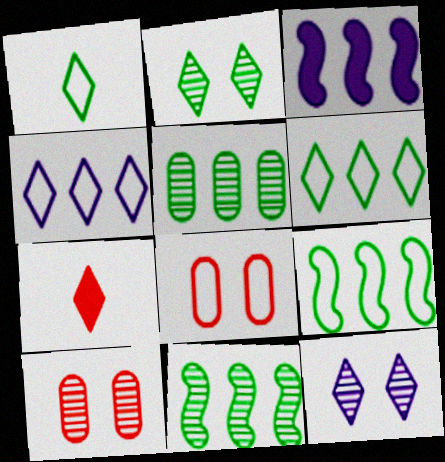[[1, 3, 10], 
[2, 4, 7], 
[6, 7, 12]]